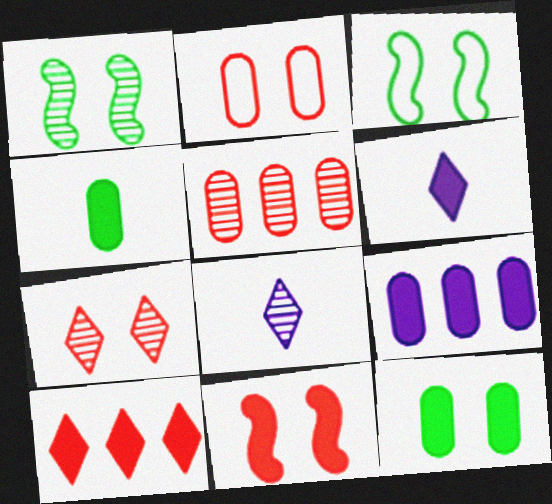[[1, 5, 8], 
[2, 7, 11], 
[3, 5, 6]]